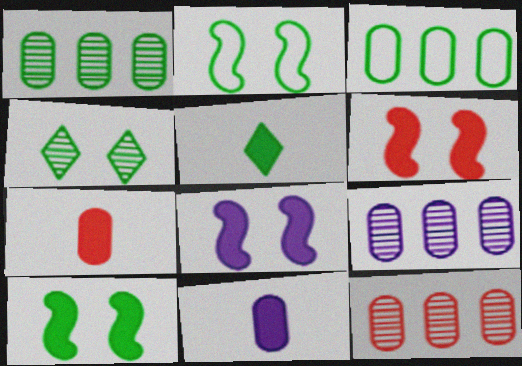[[1, 2, 5], 
[1, 9, 12], 
[6, 8, 10]]